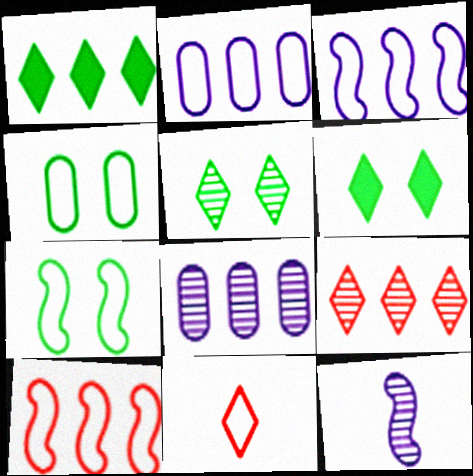[[1, 8, 10], 
[2, 7, 11], 
[3, 4, 11]]